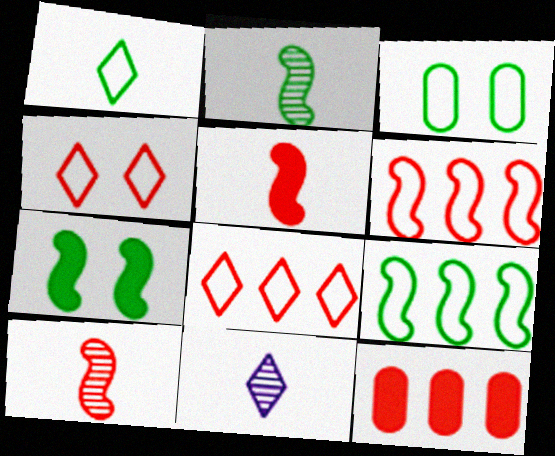[[1, 3, 9], 
[2, 7, 9], 
[4, 10, 12]]